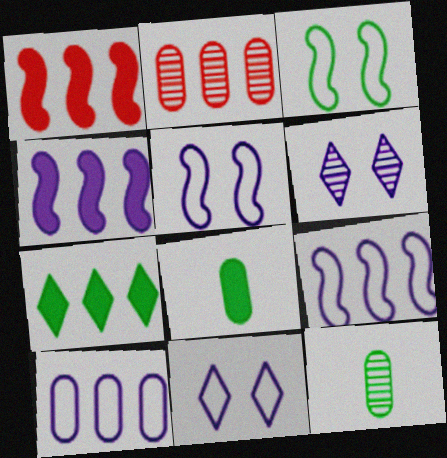[[1, 11, 12], 
[2, 7, 9], 
[3, 7, 12]]